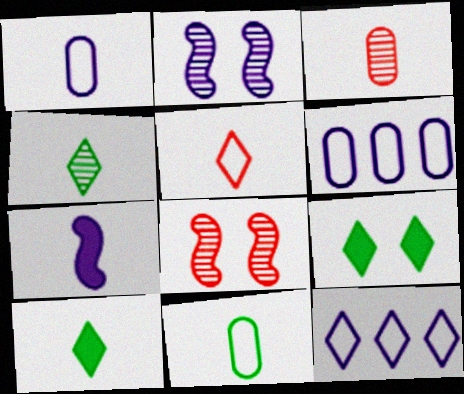[[6, 8, 10]]